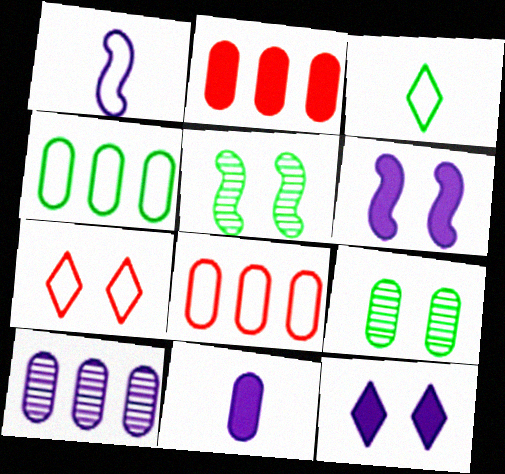[[1, 4, 7], 
[1, 10, 12], 
[2, 4, 10], 
[6, 7, 9], 
[8, 9, 11]]